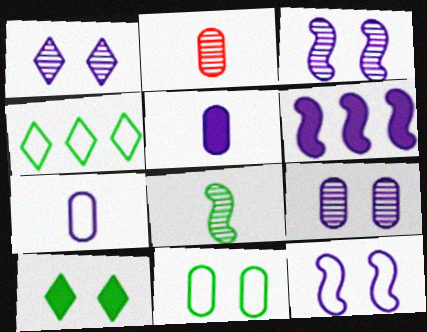[[1, 3, 9], 
[1, 6, 7]]